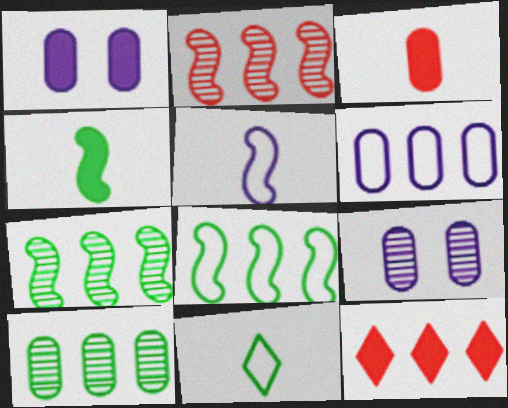[[1, 2, 11], 
[1, 4, 12], 
[6, 7, 12]]